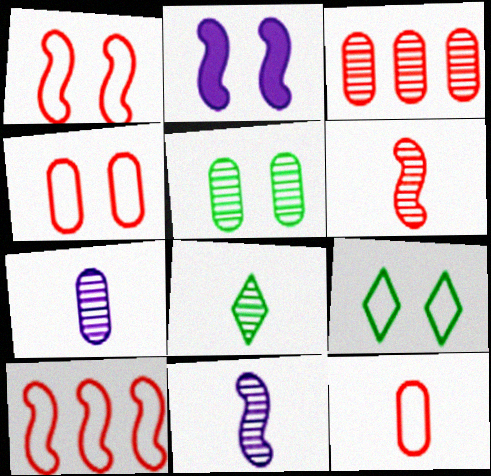[[3, 5, 7], 
[6, 7, 8]]